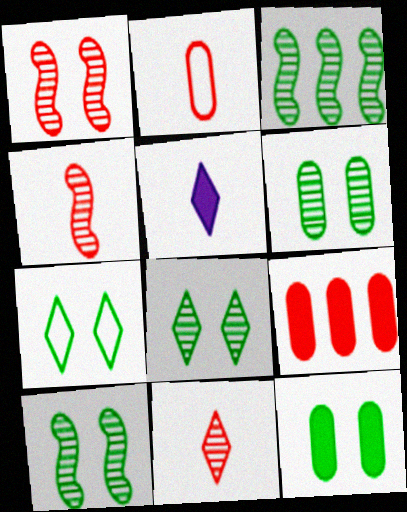[[6, 8, 10], 
[7, 10, 12]]